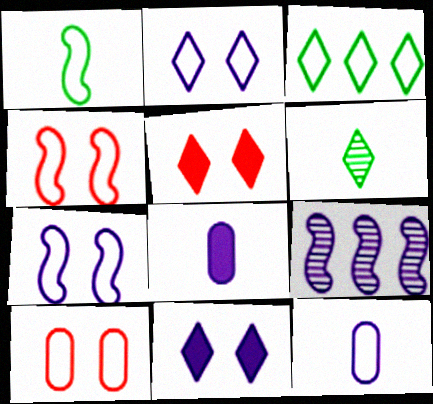[[2, 8, 9], 
[3, 4, 12], 
[9, 11, 12]]